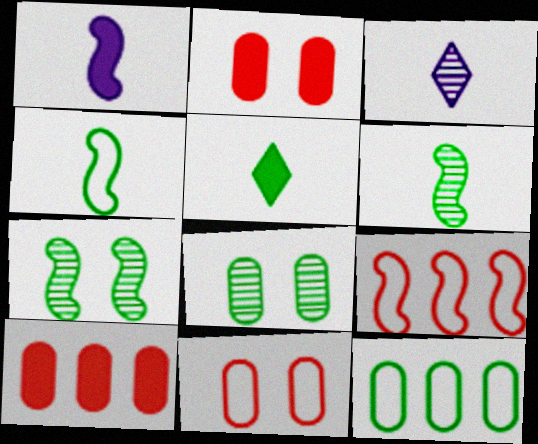[[1, 7, 9], 
[5, 7, 12]]